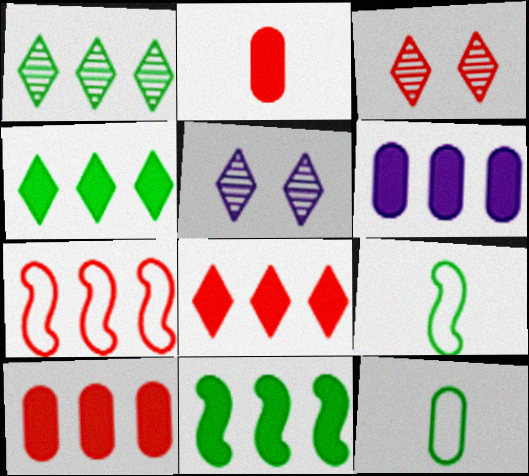[[1, 6, 7], 
[2, 3, 7], 
[3, 6, 9], 
[5, 9, 10], 
[6, 8, 11]]